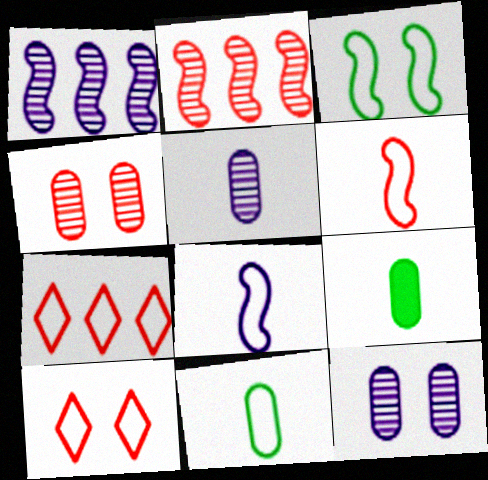[[1, 9, 10]]